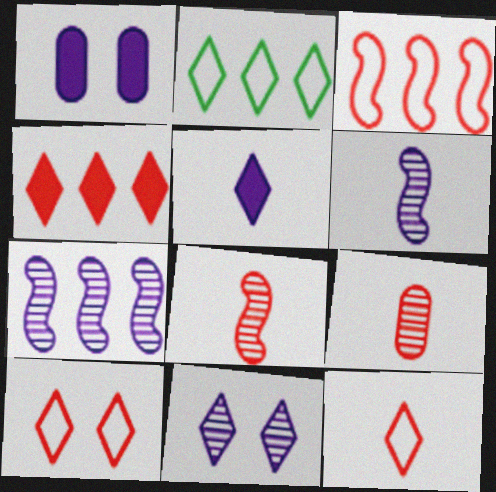[[1, 2, 8]]